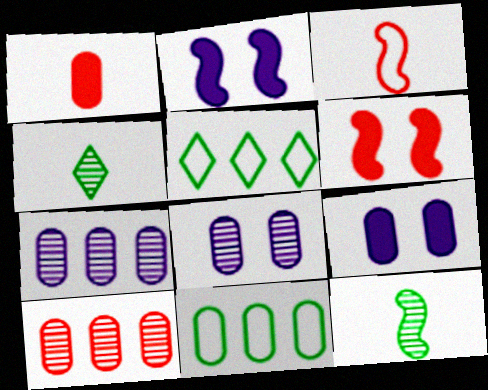[[1, 8, 11]]